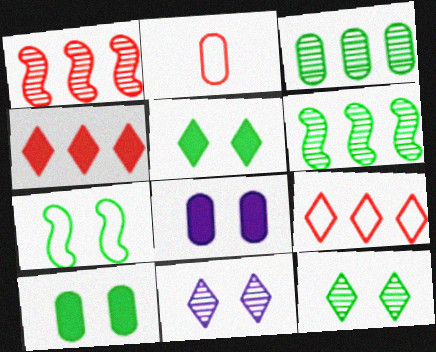[[2, 3, 8], 
[7, 10, 12]]